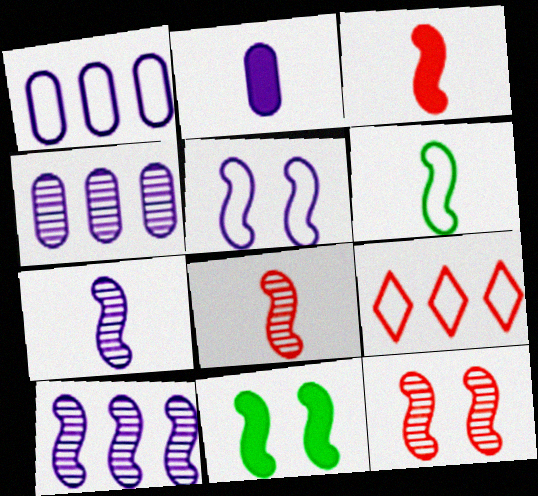[[3, 6, 7], 
[5, 11, 12]]